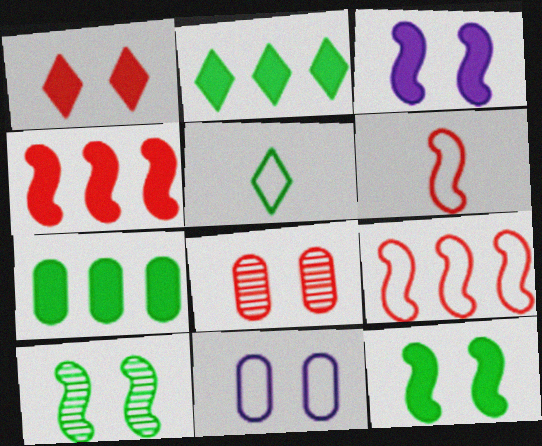[[1, 10, 11], 
[5, 7, 10], 
[5, 9, 11]]